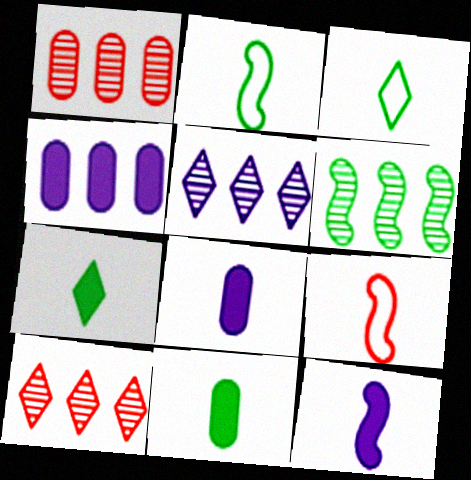[[1, 5, 6]]